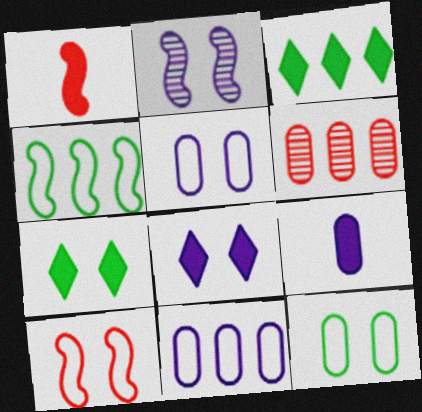[[1, 2, 4], 
[2, 5, 8], 
[6, 9, 12]]